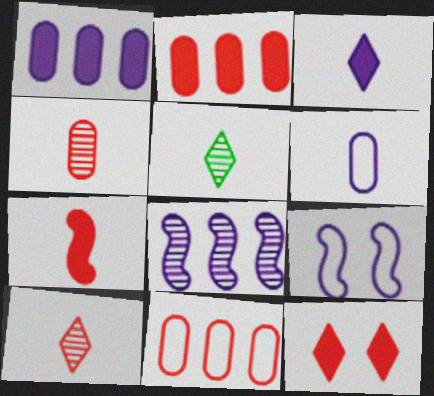[[2, 5, 9], 
[2, 7, 12], 
[5, 6, 7]]